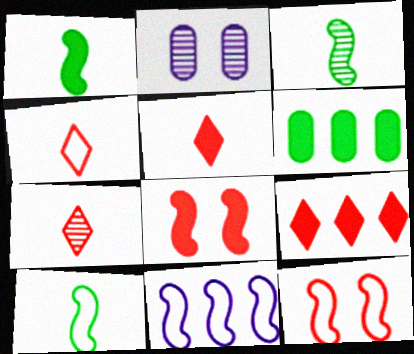[[1, 3, 10], 
[2, 9, 10], 
[3, 8, 11], 
[4, 5, 7], 
[10, 11, 12]]